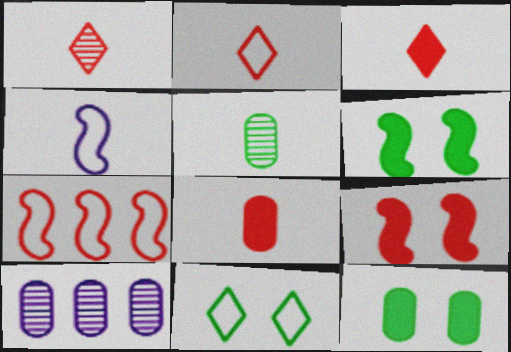[[1, 2, 3], 
[2, 6, 10], 
[3, 4, 5]]